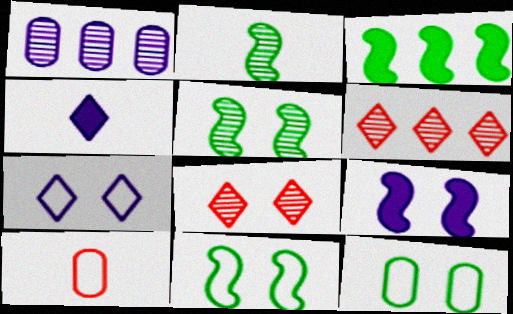[[1, 2, 8], 
[2, 3, 11], 
[2, 4, 10], 
[8, 9, 12]]